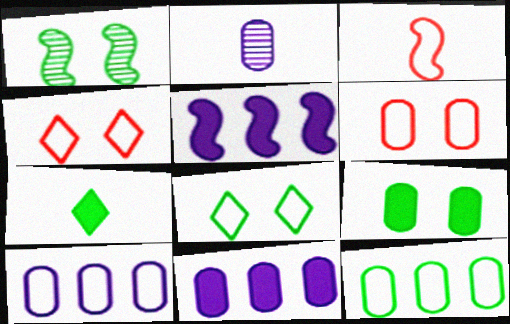[[1, 3, 5], 
[1, 7, 12], 
[1, 8, 9], 
[2, 3, 7], 
[3, 8, 10]]